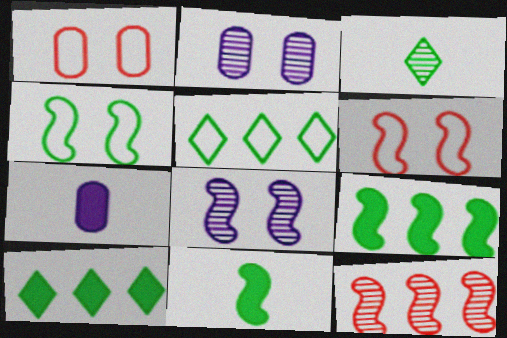[[2, 3, 12]]